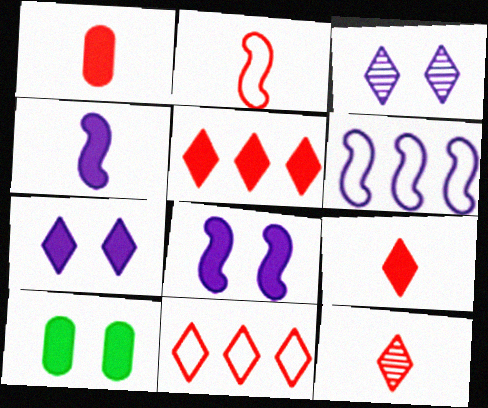[[1, 2, 12], 
[4, 5, 10], 
[6, 10, 12]]